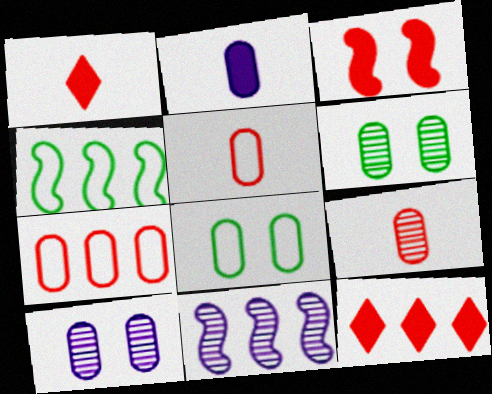[[1, 4, 10], 
[1, 8, 11], 
[2, 6, 7]]